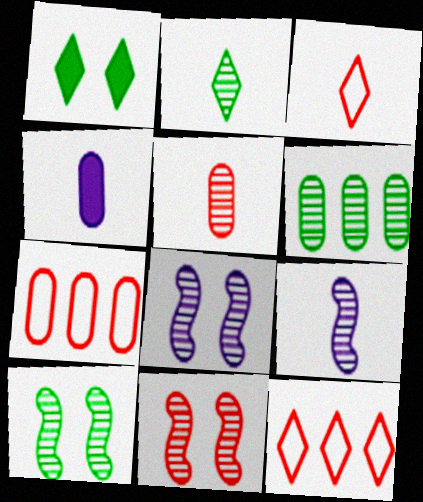[[1, 7, 9], 
[2, 5, 9], 
[2, 6, 10], 
[4, 10, 12], 
[8, 10, 11]]